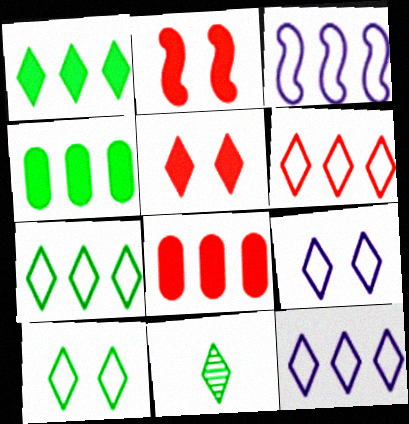[[1, 10, 11], 
[5, 11, 12], 
[6, 7, 12]]